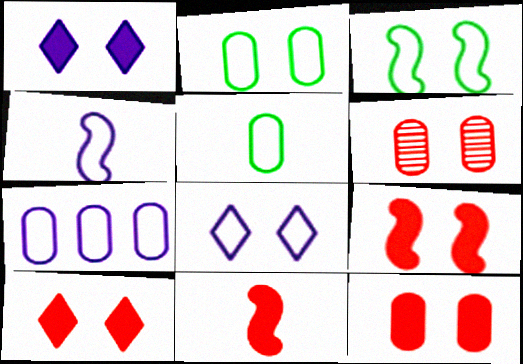[[1, 3, 6], 
[4, 7, 8], 
[9, 10, 12]]